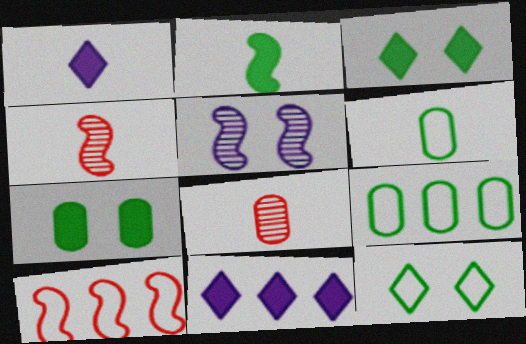[[1, 4, 6], 
[2, 5, 10]]